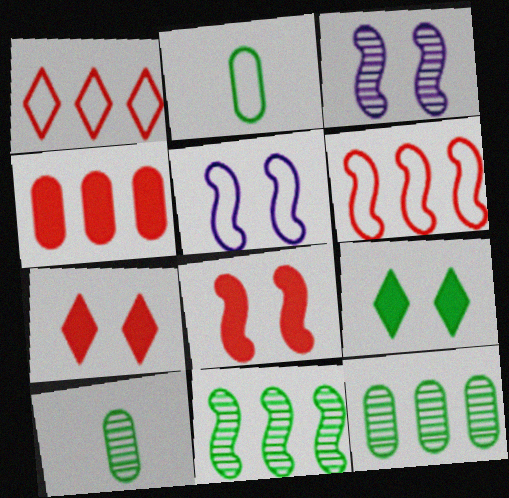[[1, 2, 5], 
[2, 9, 11]]